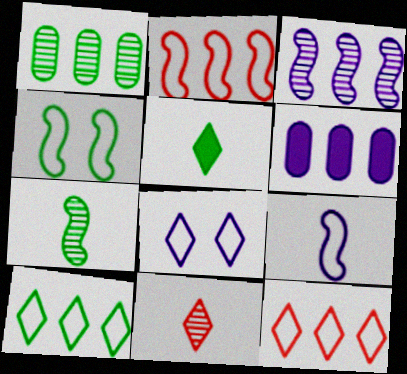[[1, 4, 5], 
[2, 4, 9], 
[4, 6, 11]]